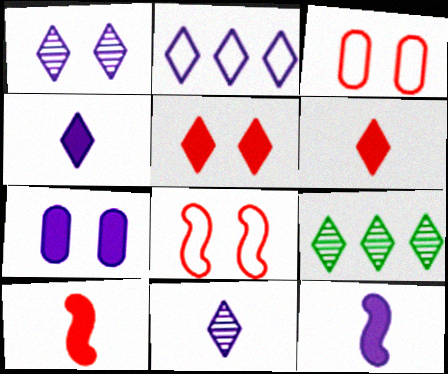[[1, 2, 4], 
[3, 9, 12]]